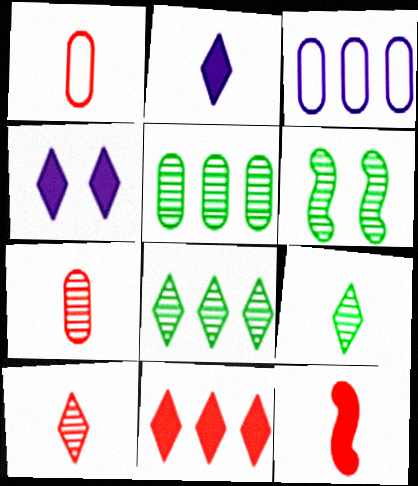[[1, 10, 12], 
[5, 6, 9]]